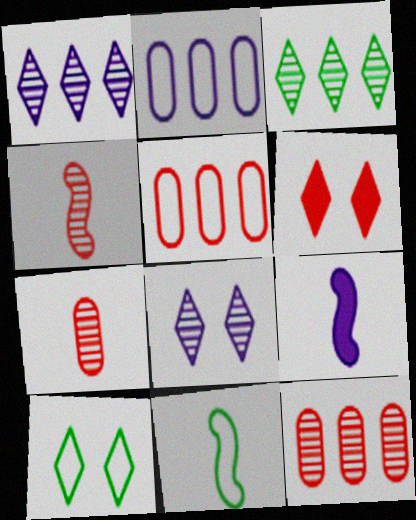[[2, 8, 9], 
[4, 5, 6], 
[4, 9, 11], 
[6, 8, 10], 
[9, 10, 12]]